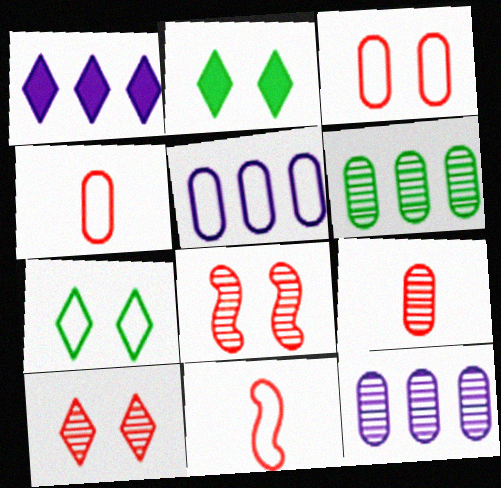[[2, 11, 12], 
[5, 7, 11]]